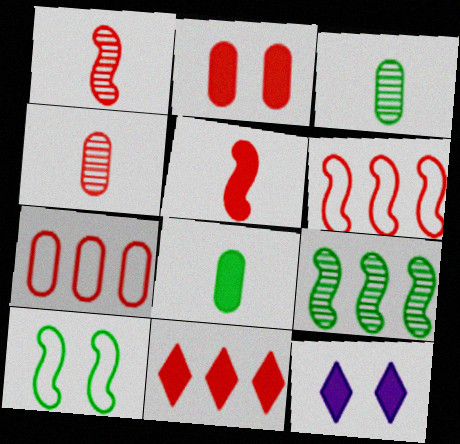[[2, 4, 7], 
[2, 5, 11], 
[3, 6, 12]]